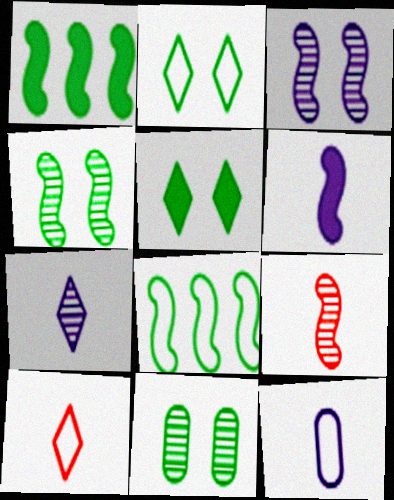[[6, 7, 12]]